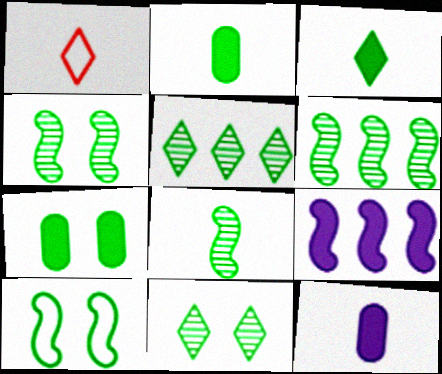[[1, 8, 12], 
[2, 5, 10], 
[4, 6, 8], 
[7, 10, 11]]